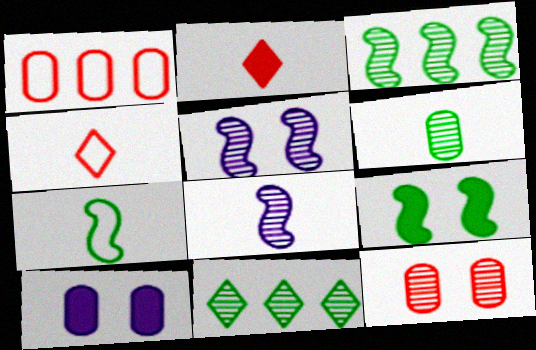[[1, 6, 10], 
[3, 4, 10], 
[3, 7, 9], 
[8, 11, 12]]